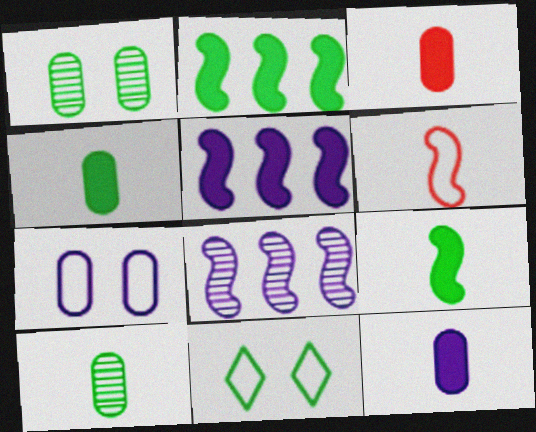[[2, 10, 11], 
[3, 4, 12], 
[3, 8, 11]]